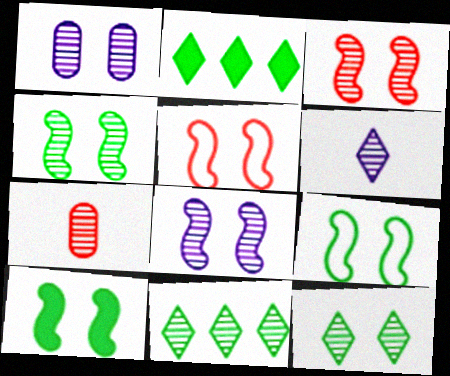[[1, 3, 12], 
[3, 4, 8], 
[4, 9, 10], 
[5, 8, 10], 
[7, 8, 11]]